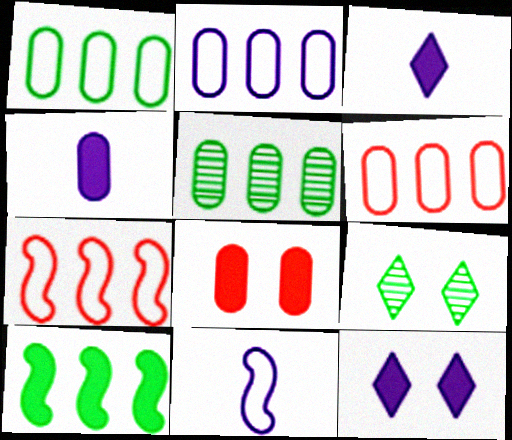[[1, 2, 6], 
[3, 8, 10], 
[4, 7, 9]]